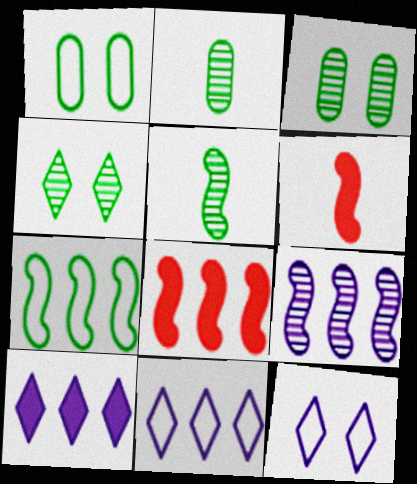[[2, 8, 12], 
[3, 6, 11], 
[7, 8, 9]]